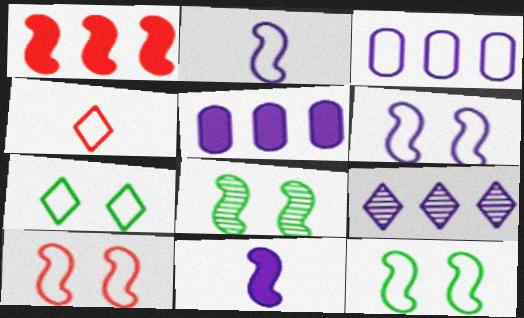[[1, 2, 8], 
[3, 4, 12], 
[4, 5, 8], 
[6, 10, 12]]